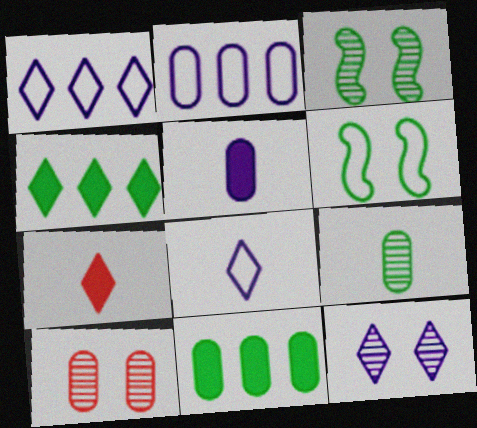[[2, 3, 7], 
[3, 10, 12], 
[4, 6, 9]]